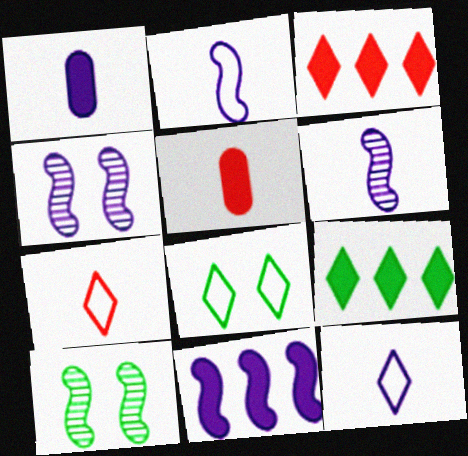[[1, 6, 12], 
[2, 4, 11]]